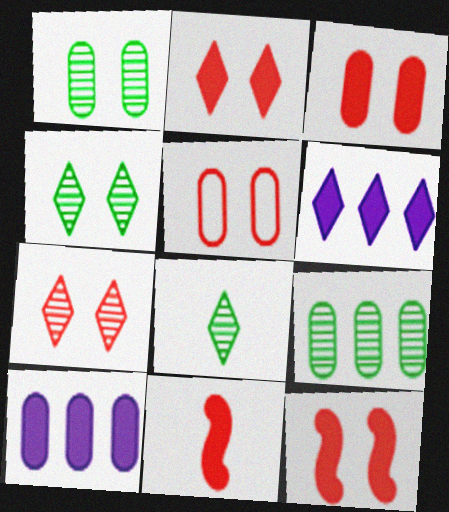[[2, 3, 12], 
[5, 7, 12]]